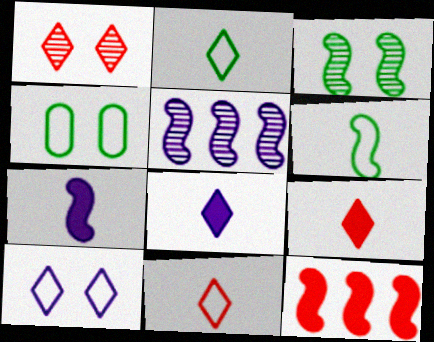[[4, 5, 9]]